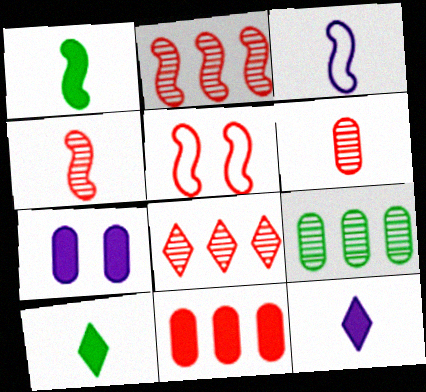[[1, 3, 4], 
[3, 6, 10], 
[5, 9, 12]]